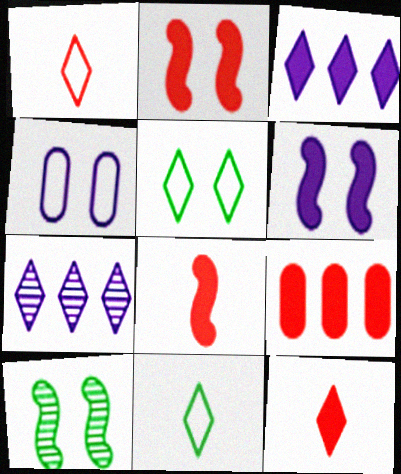[[2, 9, 12], 
[5, 7, 12]]